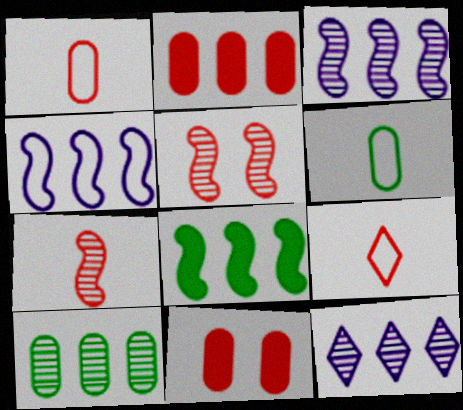[[2, 5, 9]]